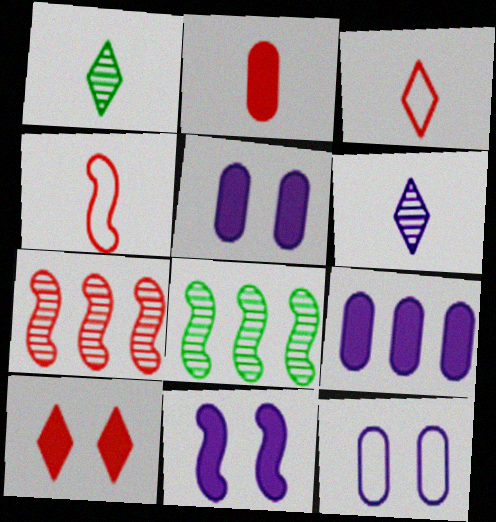[[3, 5, 8], 
[4, 8, 11]]